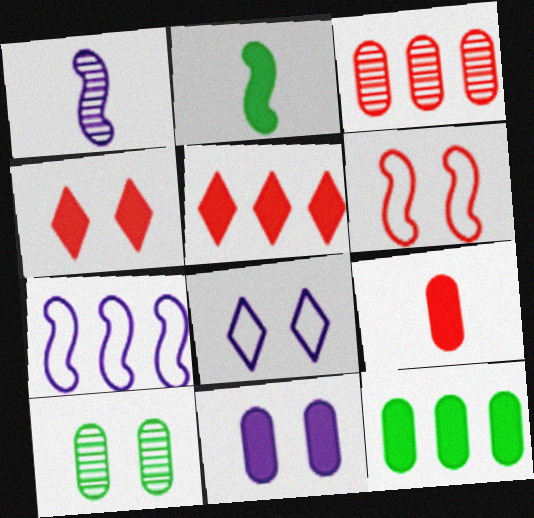[[2, 3, 8], 
[2, 5, 11], 
[9, 11, 12]]